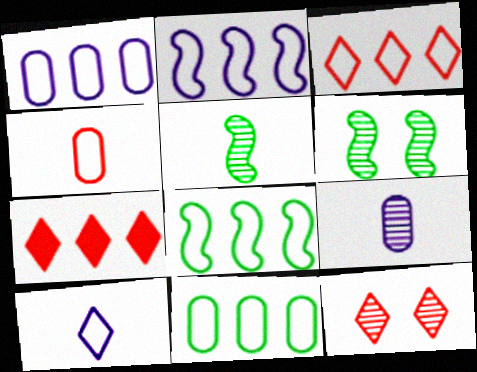[[1, 3, 8], 
[2, 3, 11]]